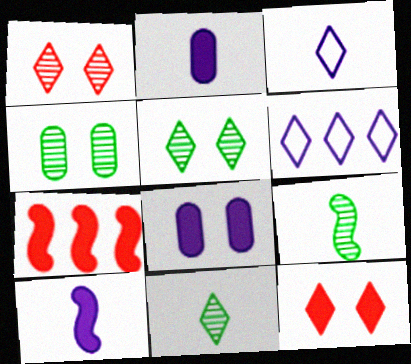[[3, 4, 7], 
[6, 11, 12]]